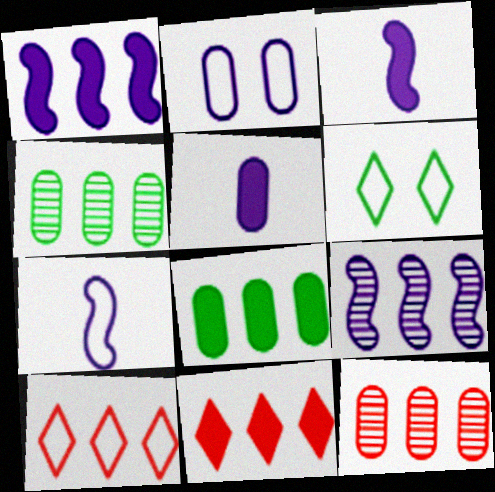[[1, 4, 10], 
[1, 8, 11], 
[3, 6, 12], 
[8, 9, 10]]